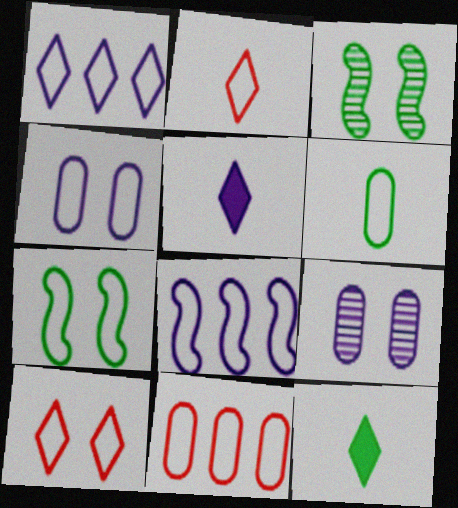[[3, 5, 11], 
[4, 6, 11], 
[4, 7, 10], 
[5, 8, 9], 
[6, 8, 10]]